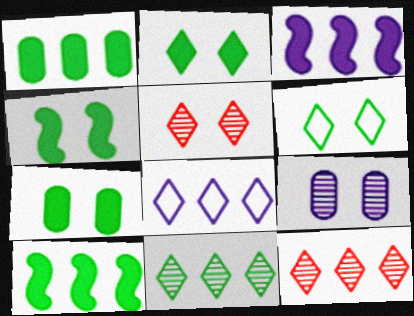[[2, 4, 7]]